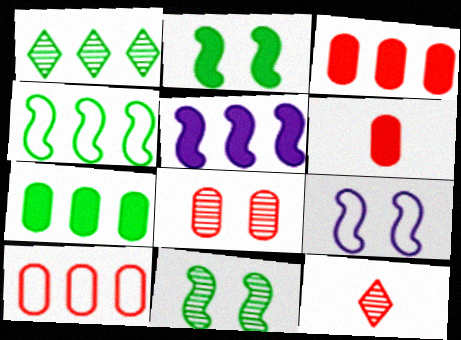[[1, 4, 7], 
[1, 5, 10], 
[1, 6, 9], 
[6, 8, 10], 
[7, 9, 12]]